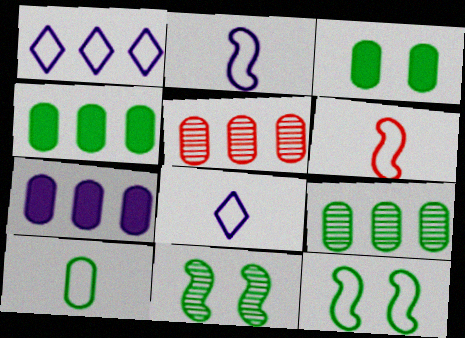[[3, 9, 10], 
[6, 8, 10]]